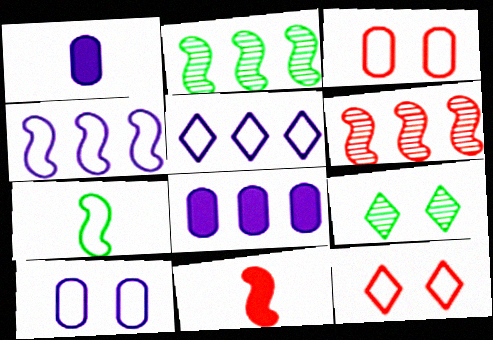[[1, 2, 12], 
[3, 5, 7]]